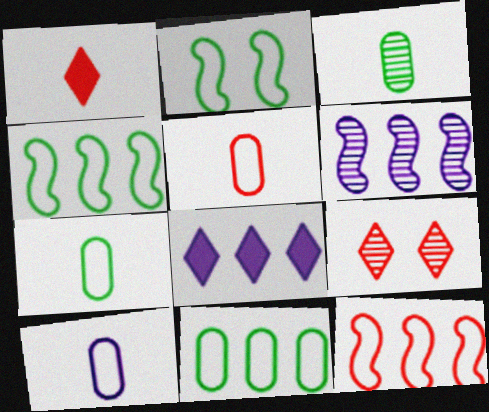[[3, 6, 9], 
[5, 7, 10]]